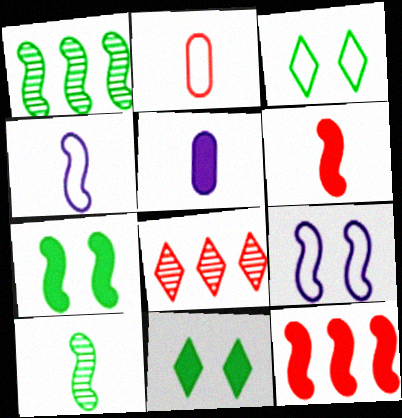[[1, 6, 9], 
[4, 6, 10], 
[5, 11, 12], 
[9, 10, 12]]